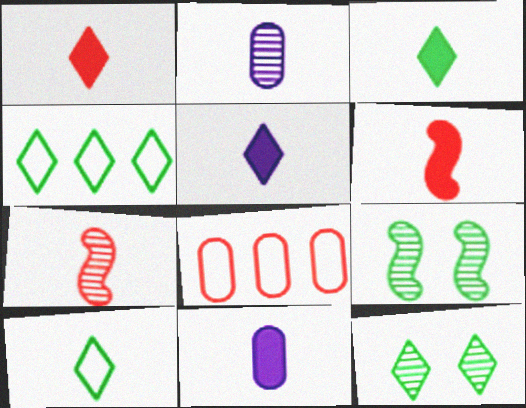[[1, 3, 5], 
[2, 6, 10], 
[3, 4, 12], 
[3, 6, 11], 
[5, 8, 9], 
[7, 10, 11]]